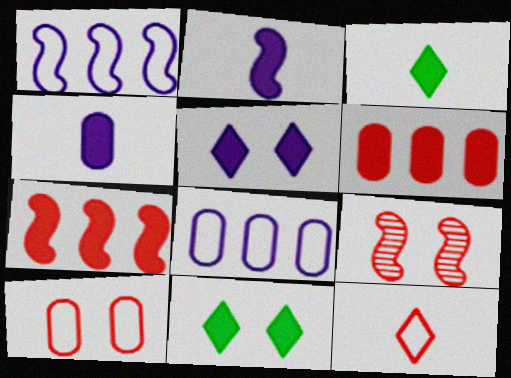[[2, 6, 11], 
[3, 8, 9], 
[4, 7, 11], 
[6, 9, 12]]